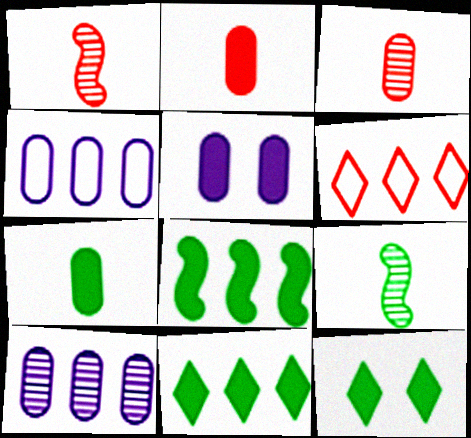[[1, 4, 12], 
[5, 6, 9], 
[6, 8, 10], 
[7, 8, 12]]